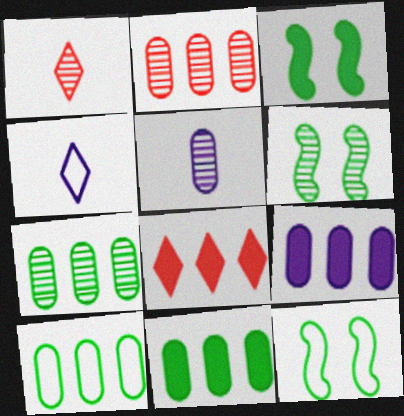[[1, 9, 12], 
[2, 3, 4], 
[2, 9, 10], 
[3, 6, 12], 
[5, 8, 12], 
[7, 10, 11]]